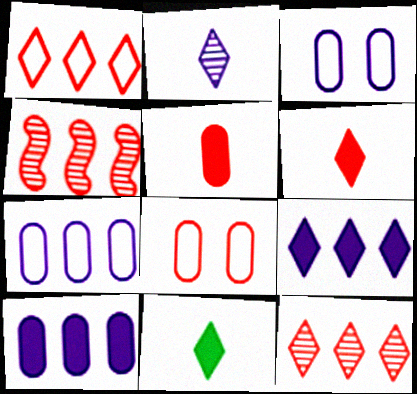[[3, 4, 11], 
[4, 6, 8]]